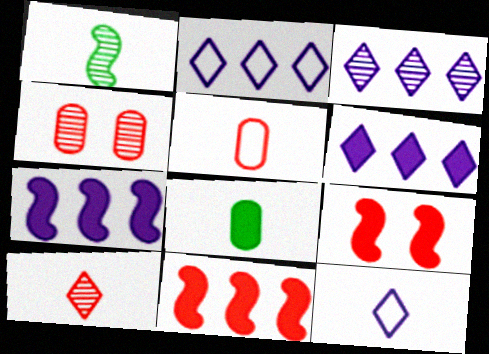[[1, 3, 4], 
[2, 3, 6], 
[6, 8, 9]]